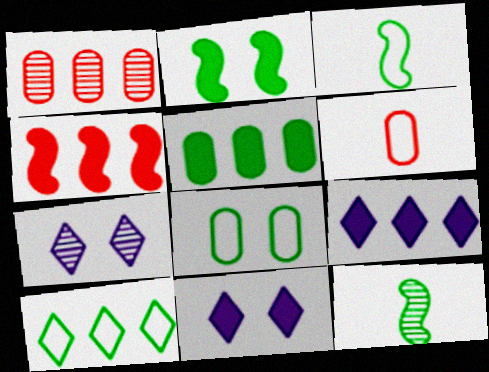[[1, 3, 11], 
[1, 7, 12], 
[3, 8, 10], 
[4, 5, 9]]